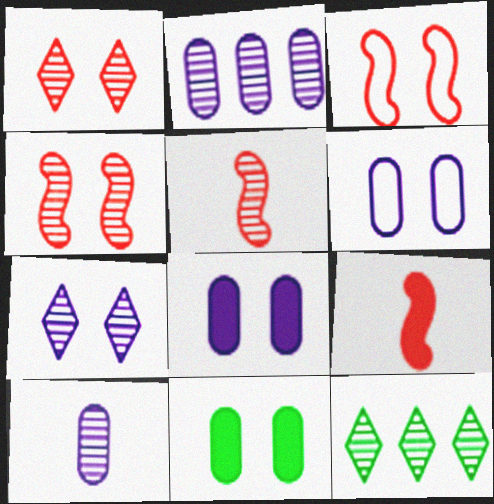[[3, 7, 11], 
[4, 10, 12], 
[6, 9, 12]]